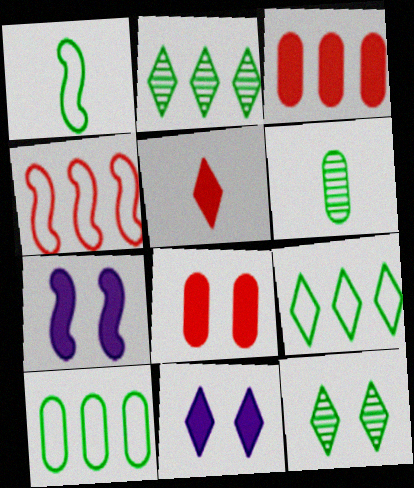[[4, 6, 11]]